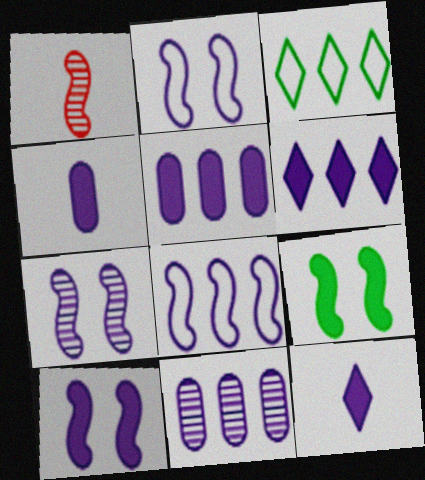[[1, 8, 9], 
[2, 7, 10], 
[2, 11, 12], 
[4, 6, 10], 
[5, 10, 12], 
[6, 8, 11]]